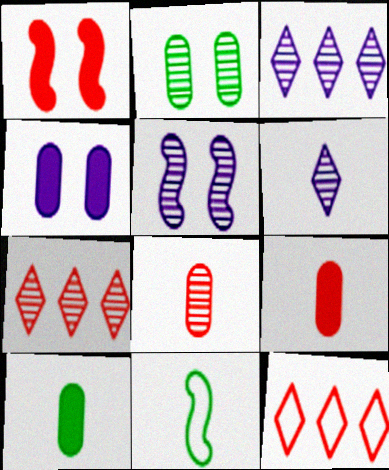[[1, 8, 12], 
[4, 7, 11], 
[5, 10, 12], 
[6, 9, 11]]